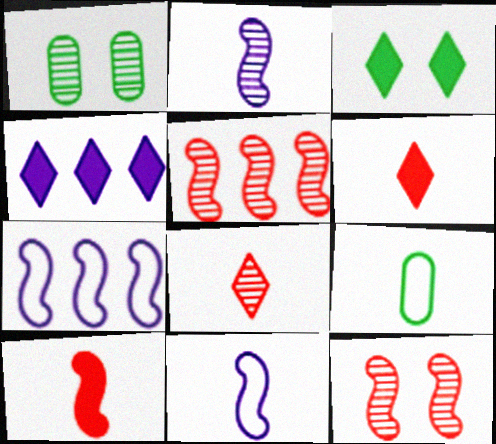[[1, 6, 7], 
[2, 6, 9], 
[3, 4, 6], 
[4, 9, 12]]